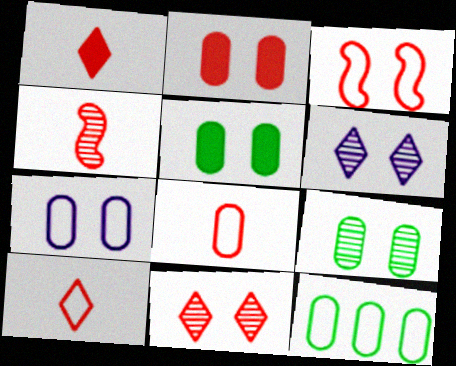[[1, 4, 8], 
[2, 3, 11], 
[2, 7, 9], 
[3, 5, 6], 
[7, 8, 12]]